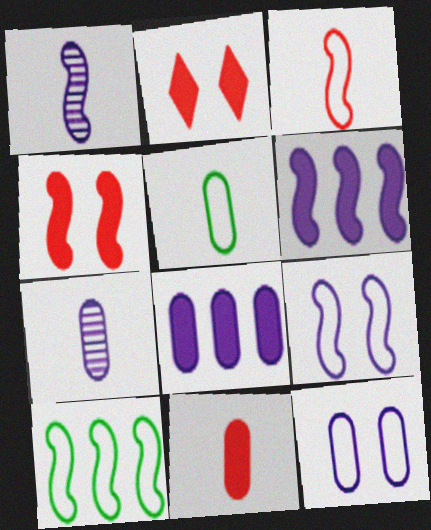[[1, 4, 10], 
[1, 6, 9], 
[2, 7, 10], 
[3, 9, 10], 
[5, 7, 11], 
[7, 8, 12]]